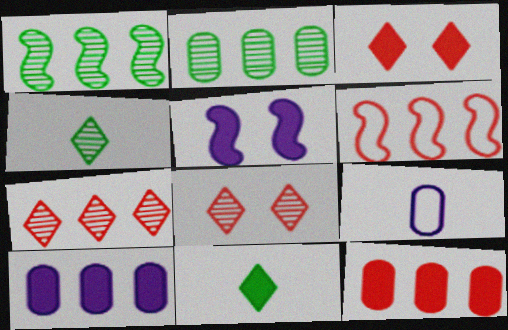[[1, 3, 9], 
[5, 11, 12], 
[6, 7, 12]]